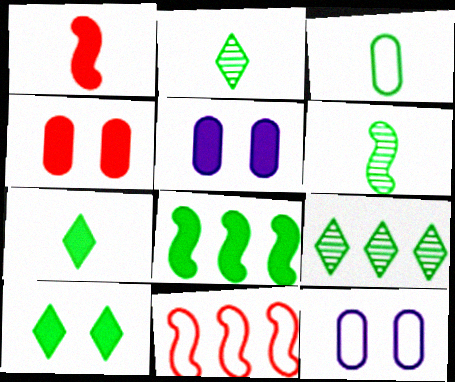[[1, 9, 12], 
[2, 5, 11], 
[3, 6, 7]]